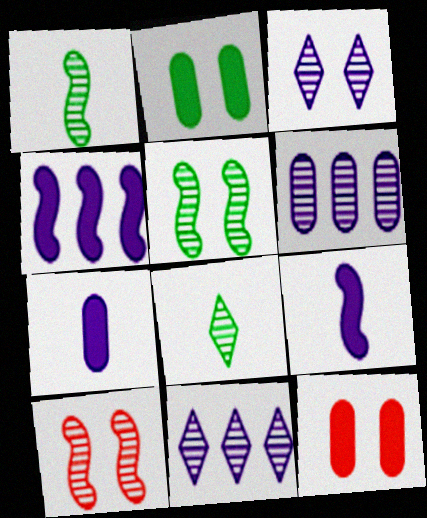[[6, 8, 10]]